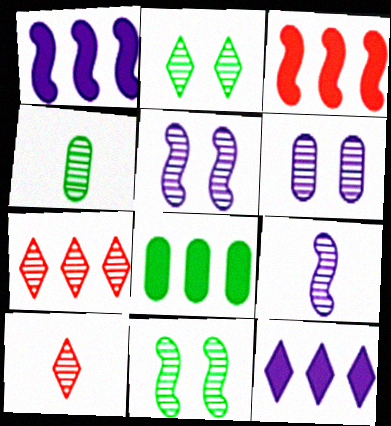[[3, 8, 12], 
[4, 5, 7], 
[4, 9, 10]]